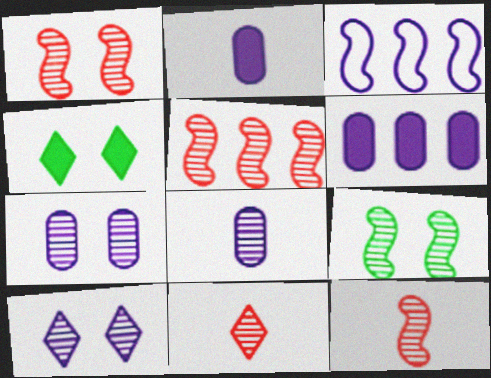[[1, 5, 12], 
[2, 3, 10]]